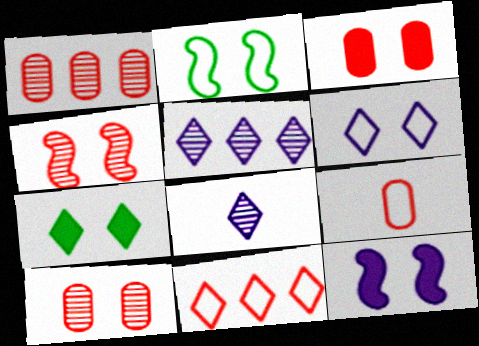[[1, 3, 9], 
[2, 4, 12], 
[3, 7, 12], 
[7, 8, 11]]